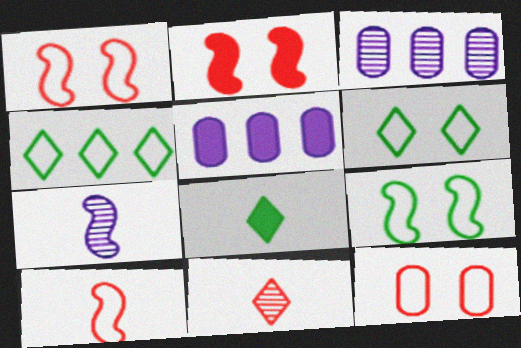[[1, 3, 8], 
[2, 5, 8], 
[5, 9, 11]]